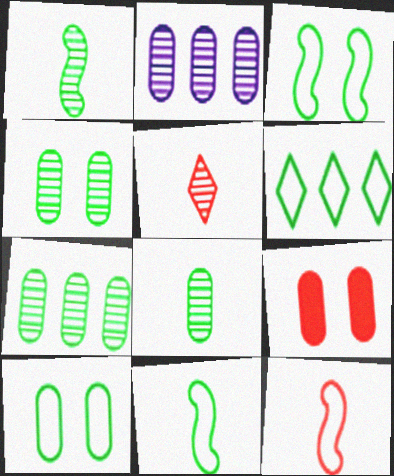[[4, 7, 8], 
[6, 10, 11]]